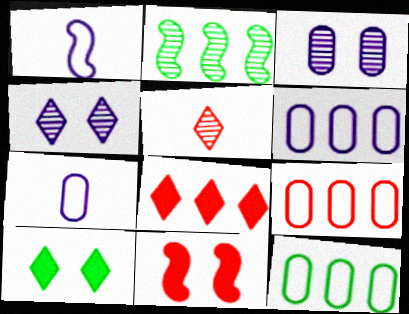[[1, 2, 11], 
[2, 3, 5], 
[2, 6, 8], 
[5, 9, 11], 
[6, 9, 12]]